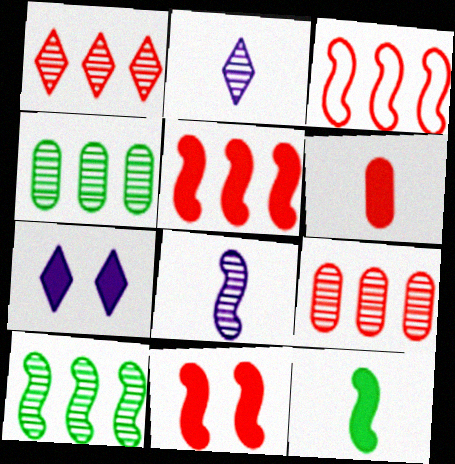[]